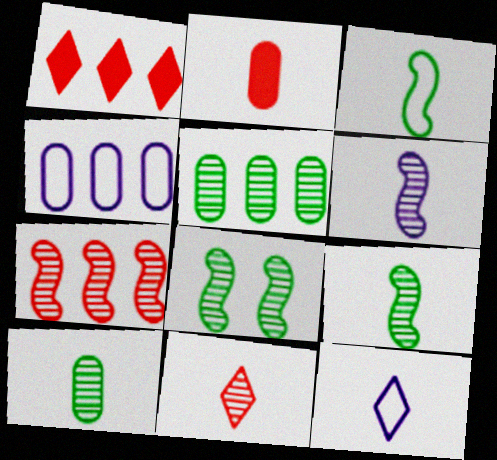[[2, 9, 12], 
[6, 7, 8], 
[6, 10, 11]]